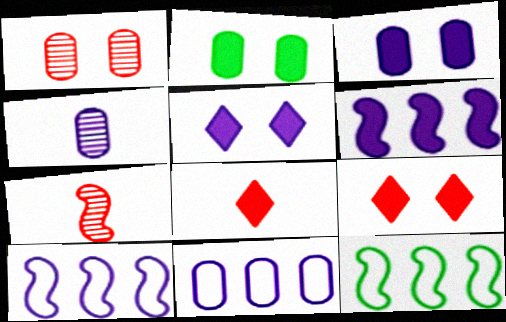[[2, 6, 8], 
[3, 4, 11], 
[4, 5, 10], 
[4, 9, 12]]